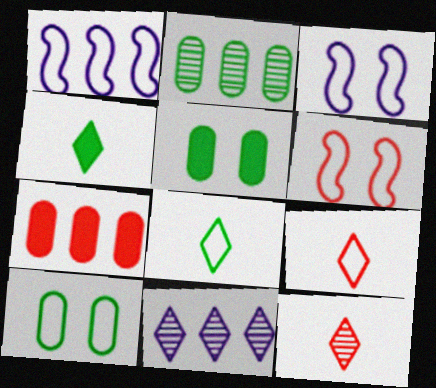[[1, 5, 12], 
[1, 9, 10], 
[6, 7, 12]]